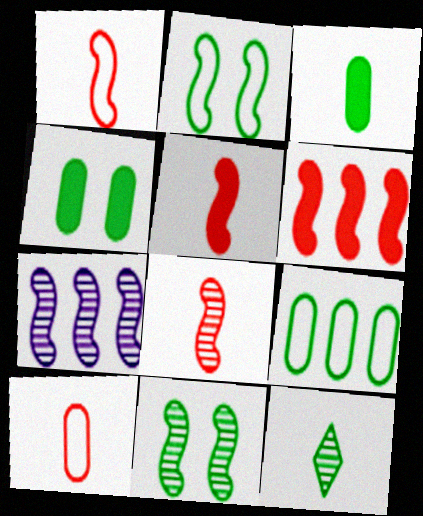[[1, 5, 8], 
[2, 5, 7], 
[7, 8, 11]]